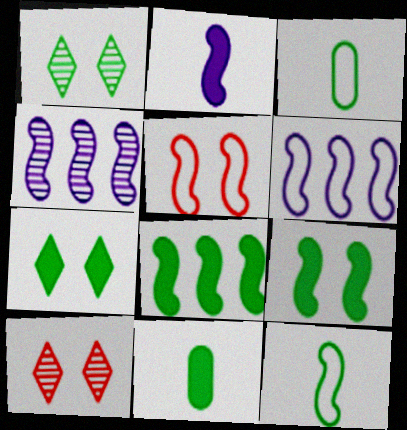[[1, 3, 8], 
[5, 6, 12], 
[6, 10, 11], 
[7, 8, 11]]